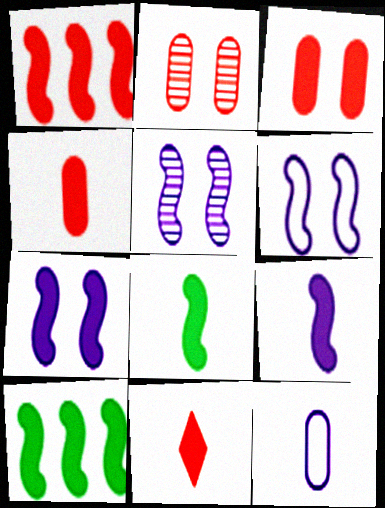[[1, 3, 11], 
[1, 7, 8], 
[5, 6, 7]]